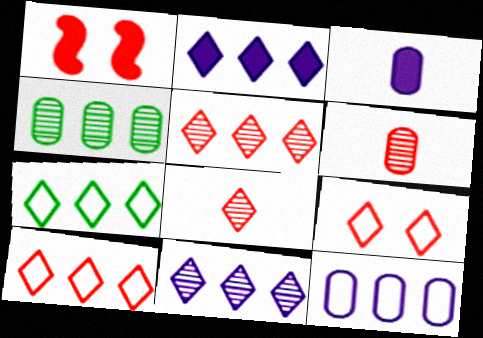[[1, 6, 10], 
[2, 5, 7]]